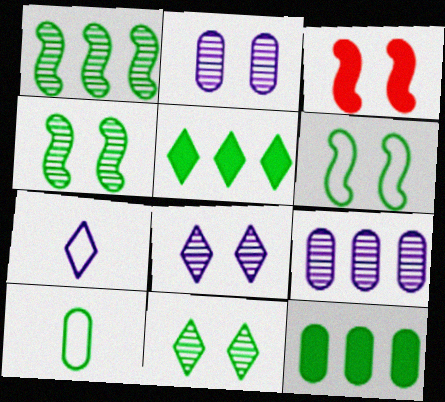[[4, 5, 10]]